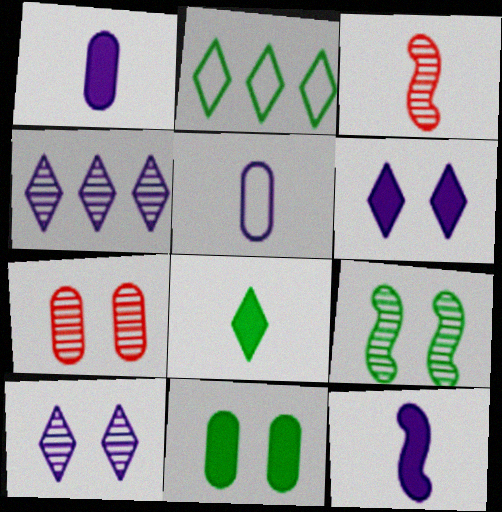[[2, 7, 12], 
[3, 5, 8], 
[7, 9, 10]]